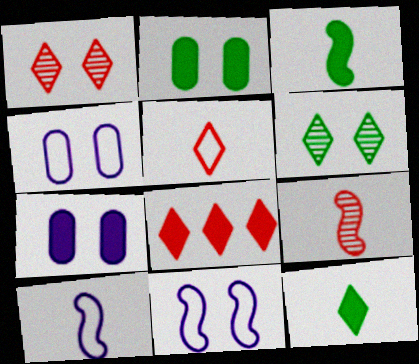[[1, 2, 11], 
[1, 5, 8], 
[3, 7, 8], 
[3, 9, 10]]